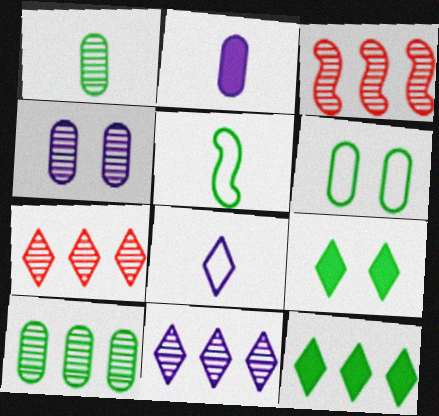[[3, 10, 11], 
[5, 9, 10], 
[7, 8, 9]]